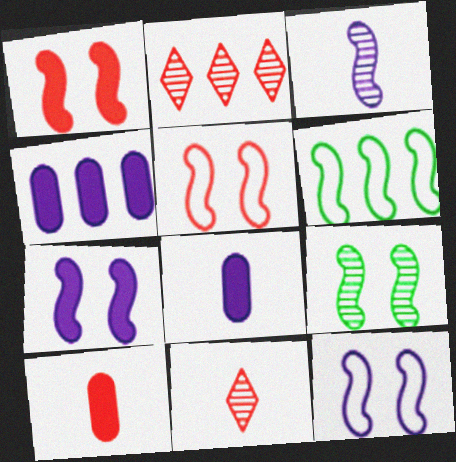[[1, 3, 6], 
[1, 9, 12], 
[2, 4, 6], 
[2, 5, 10], 
[5, 7, 9]]